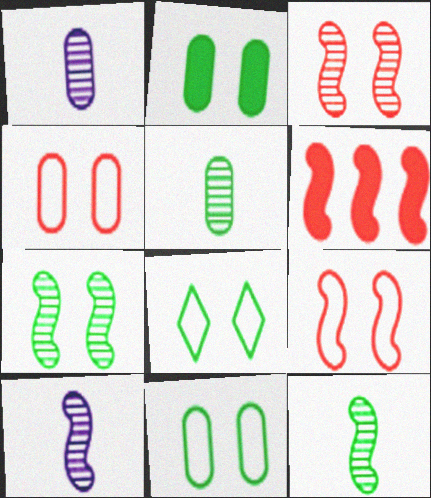[[1, 6, 8], 
[2, 7, 8]]